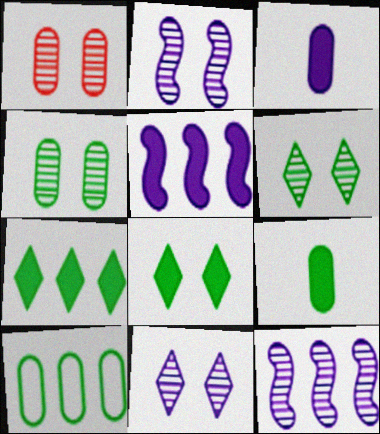[[1, 2, 6], 
[1, 3, 10], 
[4, 9, 10]]